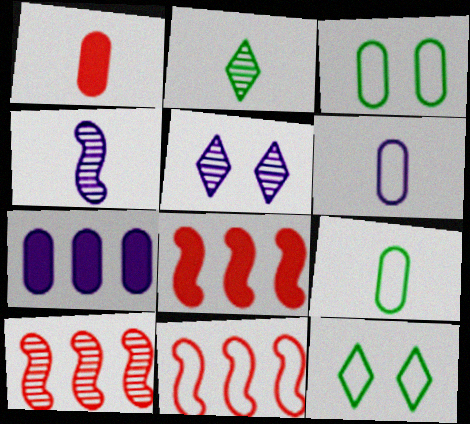[[5, 8, 9], 
[6, 11, 12], 
[8, 10, 11]]